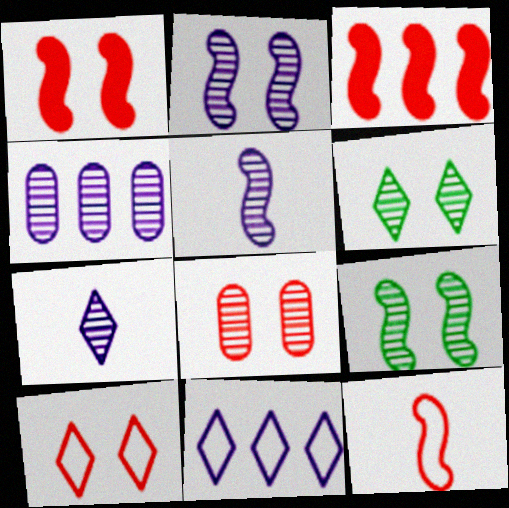[[1, 8, 10], 
[2, 4, 7], 
[2, 6, 8]]